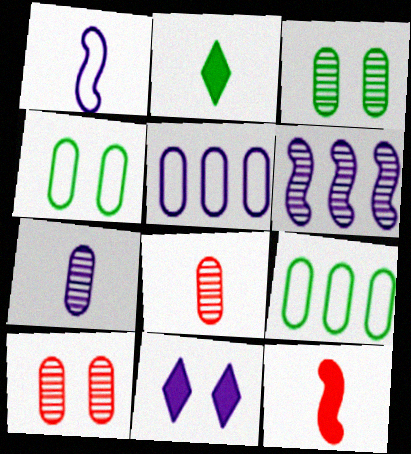[[1, 2, 8]]